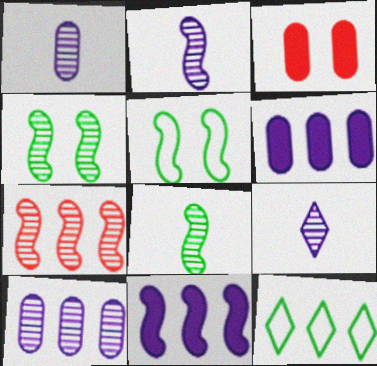[[1, 2, 9], 
[2, 3, 12], 
[2, 4, 7], 
[6, 7, 12]]